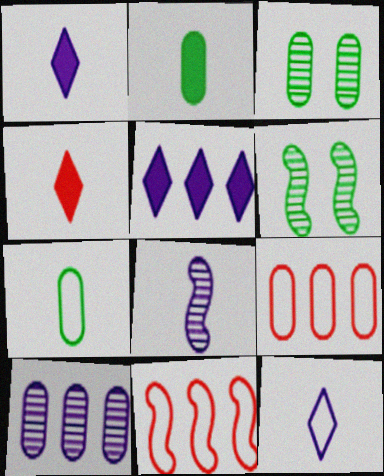[[1, 3, 11], 
[1, 6, 9], 
[4, 7, 8]]